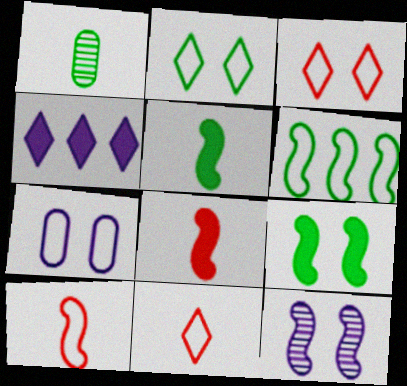[[6, 7, 11], 
[6, 8, 12]]